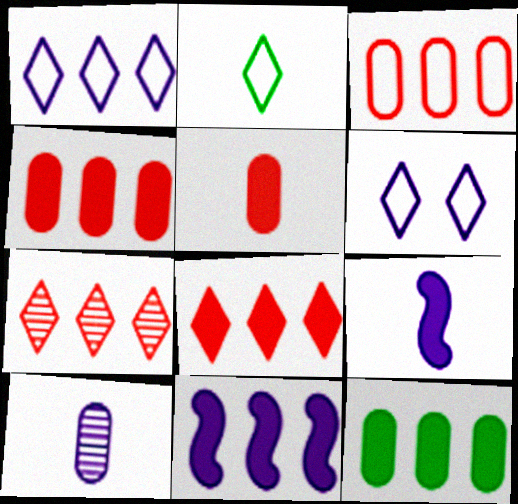[[6, 10, 11], 
[8, 11, 12]]